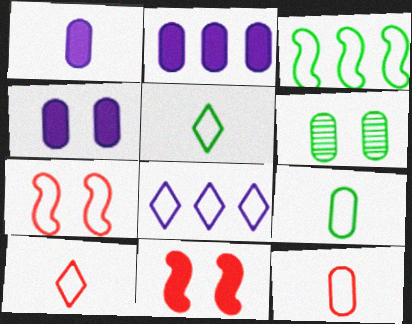[[1, 2, 4], 
[2, 6, 12], 
[7, 8, 9]]